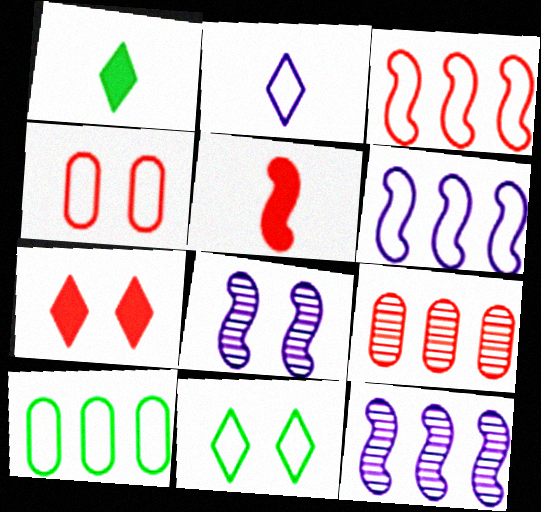[[1, 4, 12]]